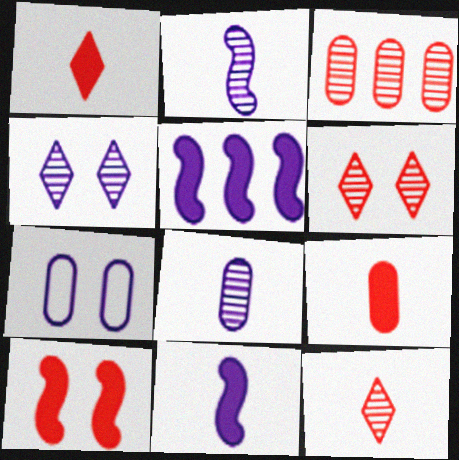[]